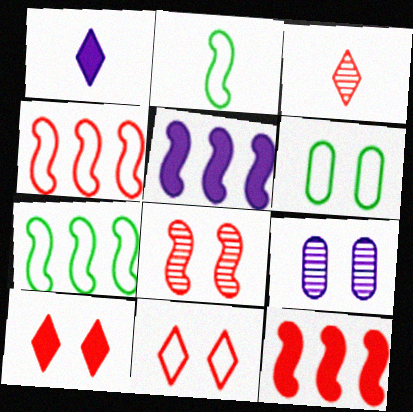[[2, 5, 8], 
[3, 5, 6]]